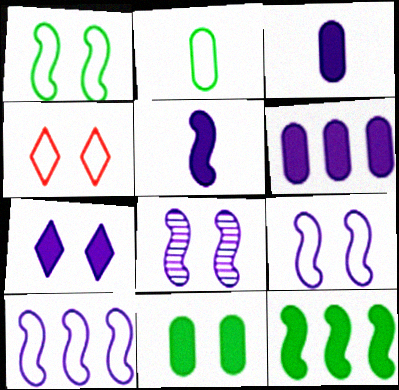[[2, 4, 10], 
[4, 8, 11], 
[5, 6, 7], 
[5, 8, 10]]